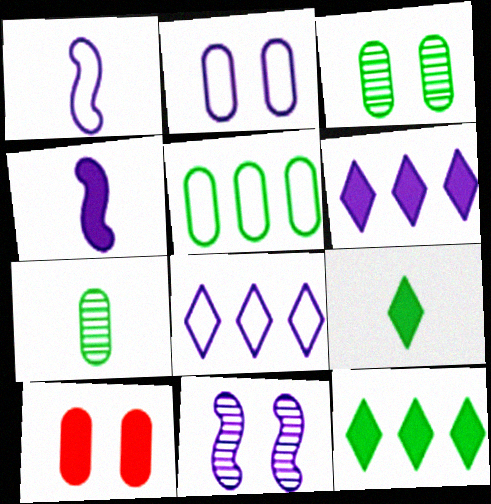[[1, 2, 8], 
[2, 3, 10], 
[4, 10, 12]]